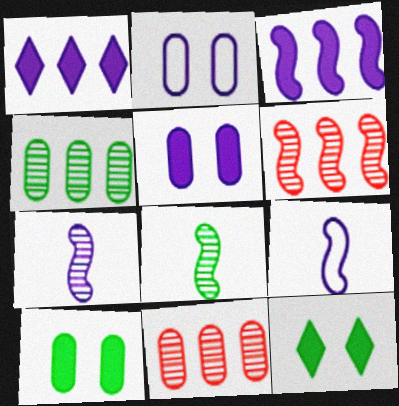[[1, 2, 7], 
[9, 11, 12]]